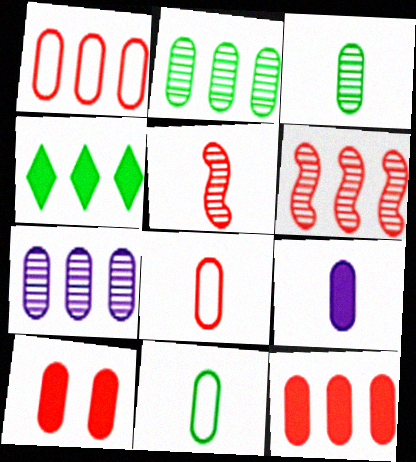[[3, 8, 9], 
[7, 10, 11]]